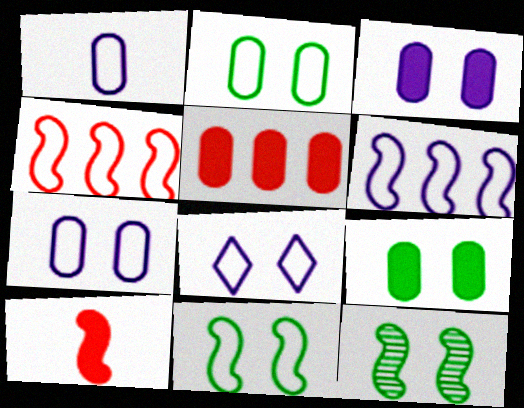[[1, 6, 8], 
[6, 10, 12]]